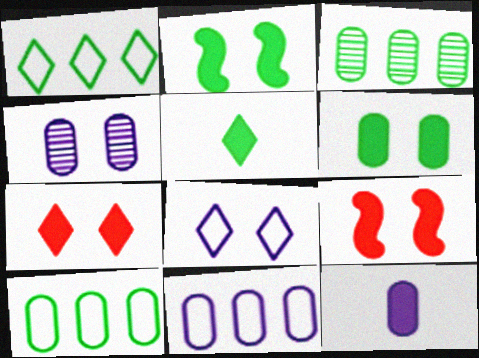[[4, 11, 12]]